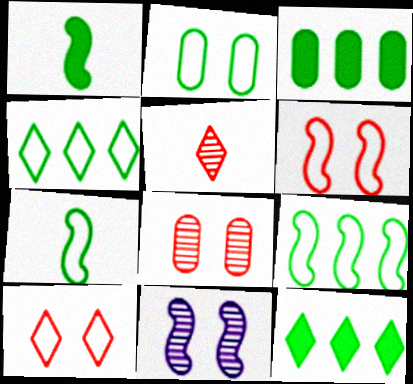[[2, 4, 7]]